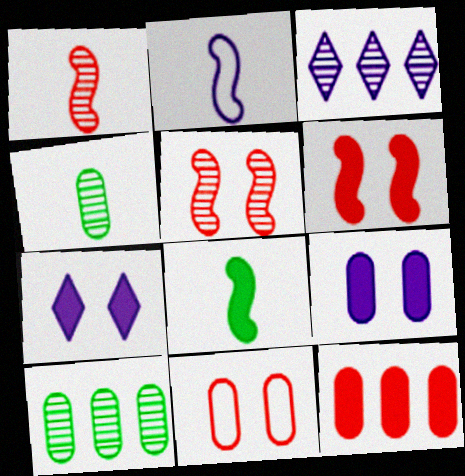[[1, 2, 8], 
[2, 3, 9], 
[3, 4, 5], 
[3, 8, 11], 
[7, 8, 12]]